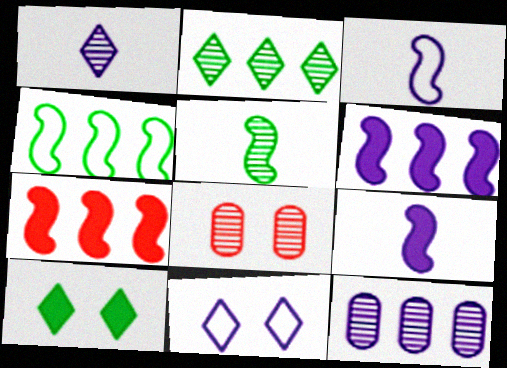[[9, 11, 12]]